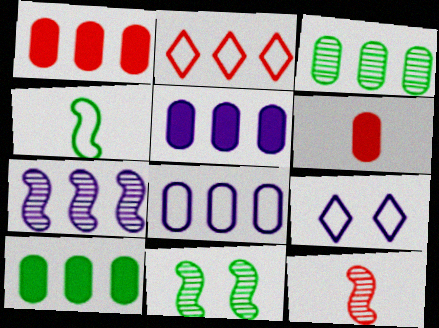[[1, 3, 8], 
[1, 5, 10], 
[2, 7, 10], 
[7, 11, 12], 
[9, 10, 12]]